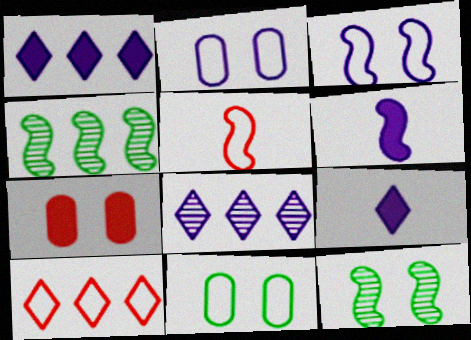[[2, 6, 8]]